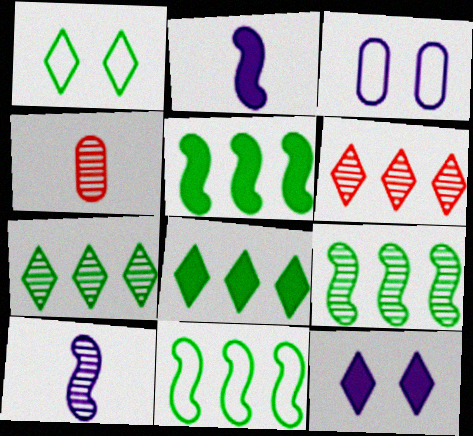[[4, 11, 12], 
[5, 9, 11]]